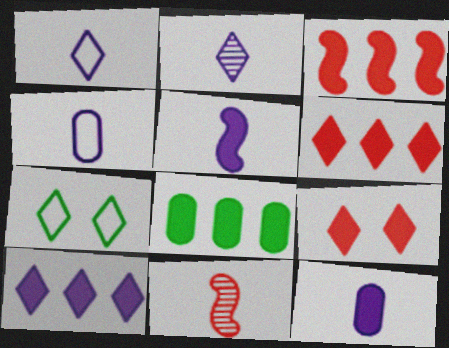[[2, 4, 5], 
[2, 6, 7], 
[3, 8, 10], 
[5, 8, 9]]